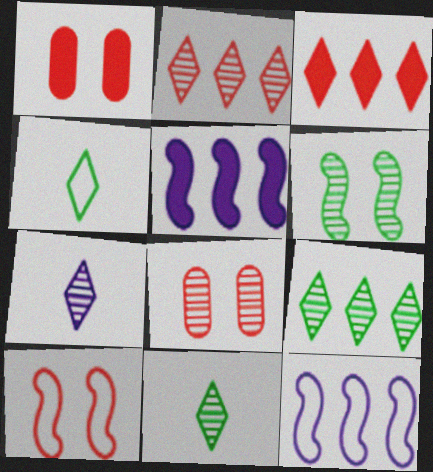[[1, 11, 12], 
[4, 5, 8]]